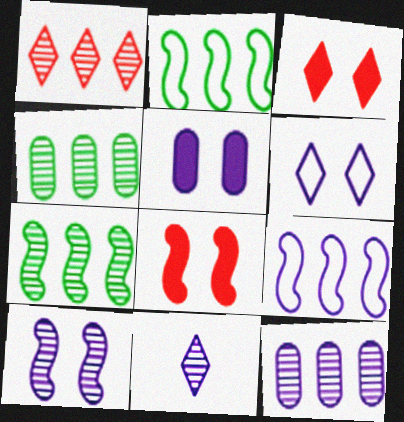[[1, 7, 12], 
[5, 6, 10], 
[5, 9, 11], 
[10, 11, 12]]